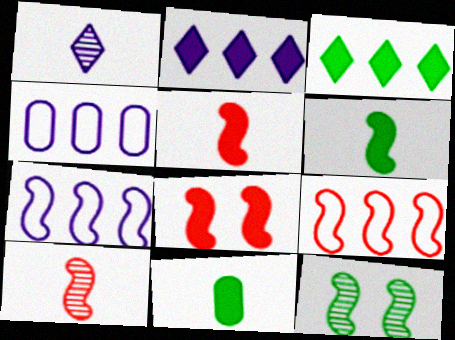[[2, 8, 11], 
[5, 7, 12], 
[8, 9, 10]]